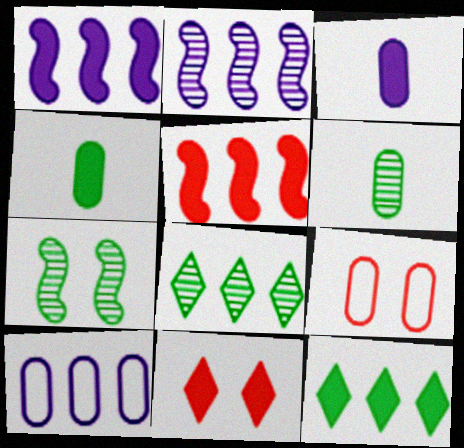[[1, 4, 11], 
[5, 8, 10], 
[6, 7, 8]]